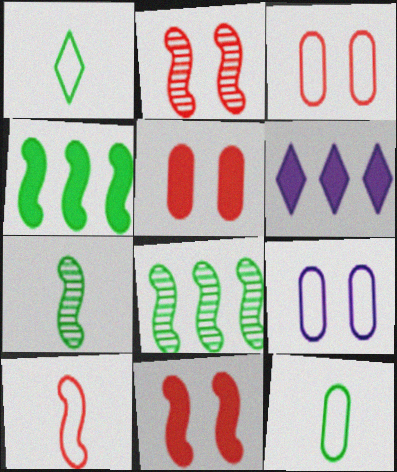[[2, 6, 12], 
[3, 6, 7]]